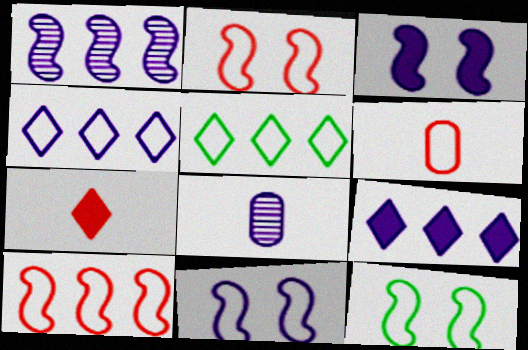[[2, 11, 12], 
[3, 4, 8], 
[4, 6, 12], 
[5, 6, 11], 
[8, 9, 11]]